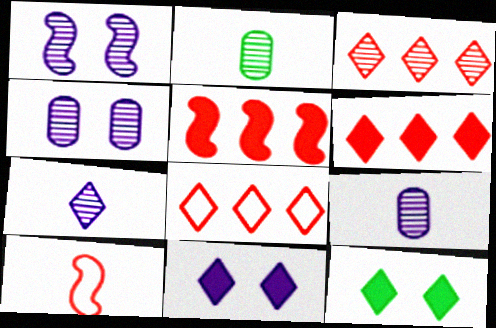[[1, 2, 3], 
[3, 6, 8], 
[7, 8, 12]]